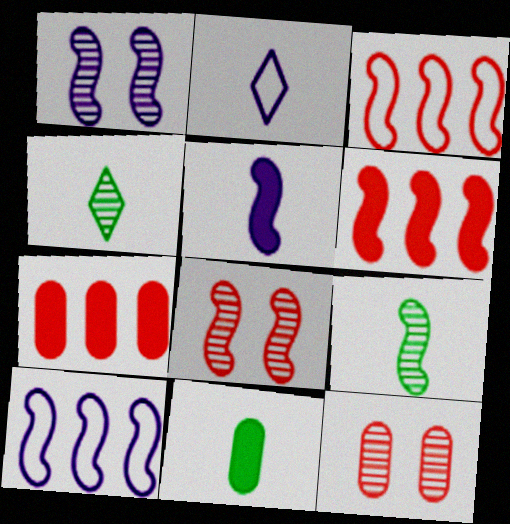[[1, 5, 10]]